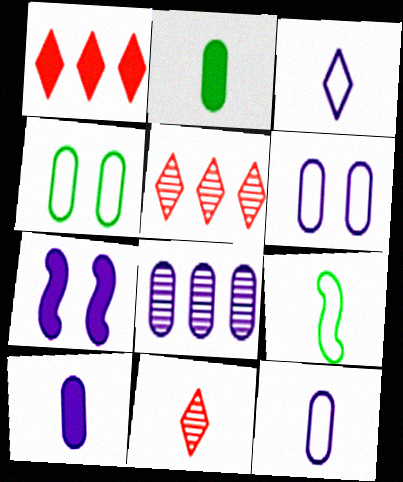[[1, 2, 7], 
[3, 7, 8], 
[6, 8, 10], 
[9, 10, 11]]